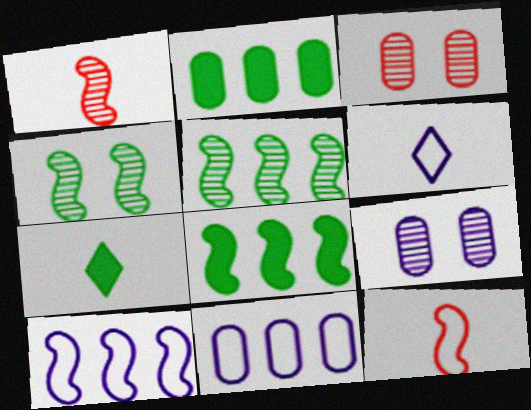[[3, 6, 8], 
[3, 7, 10]]